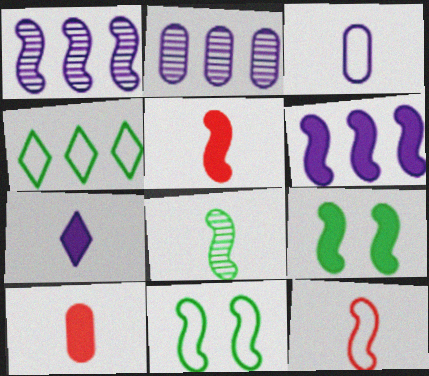[[1, 5, 11], 
[1, 9, 12], 
[5, 6, 9]]